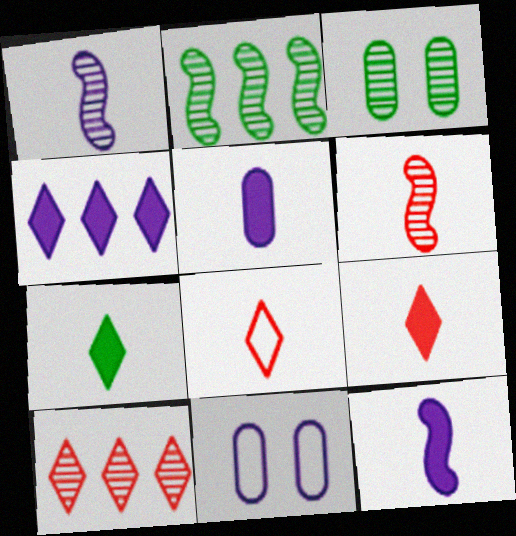[[1, 3, 10], 
[1, 4, 11], 
[2, 9, 11]]